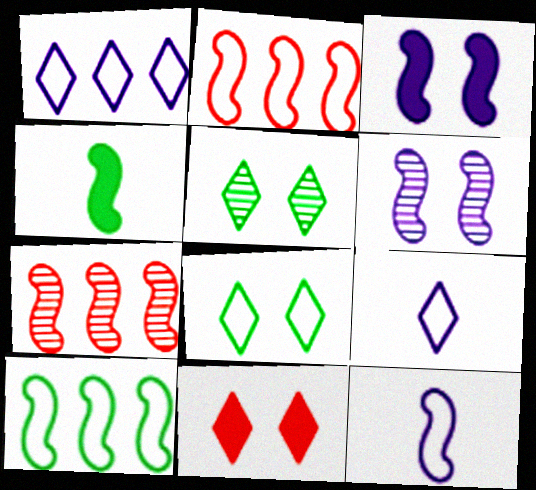[[2, 4, 6]]